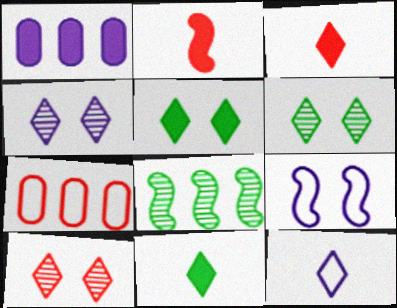[[1, 2, 5], 
[2, 7, 10], 
[2, 8, 9], 
[4, 6, 10]]